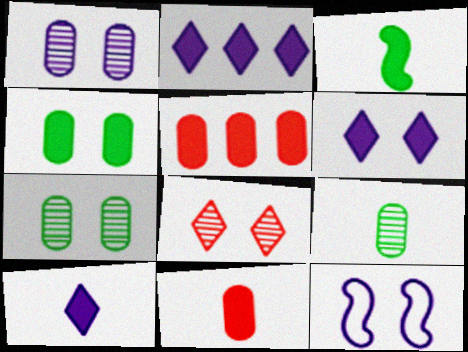[[1, 6, 12], 
[2, 6, 10], 
[3, 5, 6], 
[3, 10, 11], 
[4, 8, 12]]